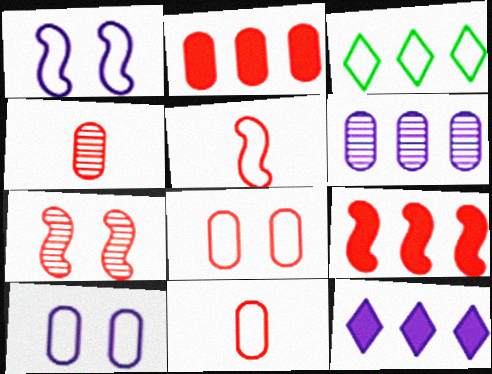[[1, 3, 11], 
[2, 4, 8], 
[3, 5, 10], 
[3, 6, 9], 
[5, 7, 9]]